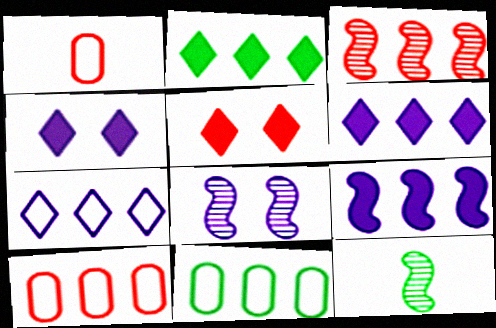[[1, 2, 8], 
[1, 3, 5], 
[3, 6, 11], 
[3, 8, 12], 
[4, 10, 12]]